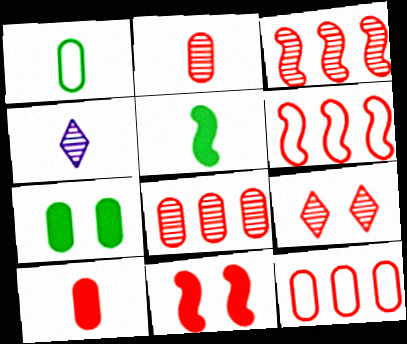[[2, 3, 9], 
[4, 6, 7], 
[6, 9, 10]]